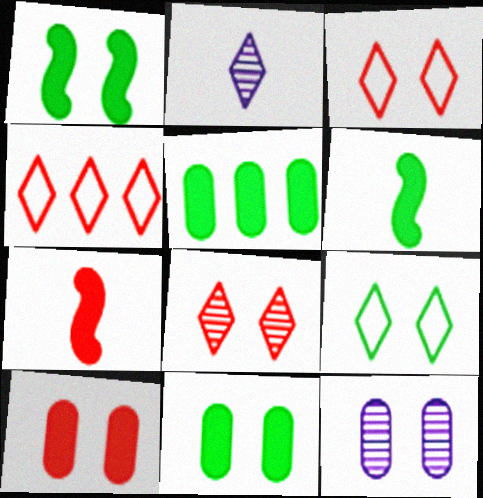[[1, 3, 12], 
[4, 6, 12]]